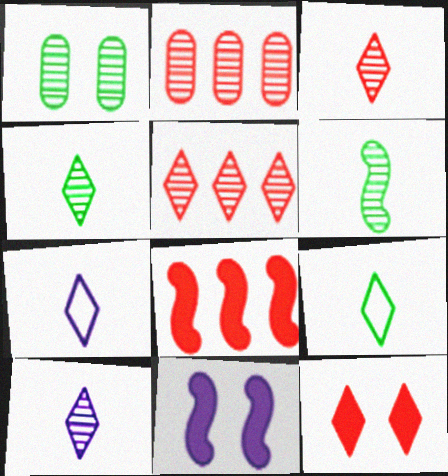[[1, 7, 8], 
[2, 9, 11], 
[3, 4, 10]]